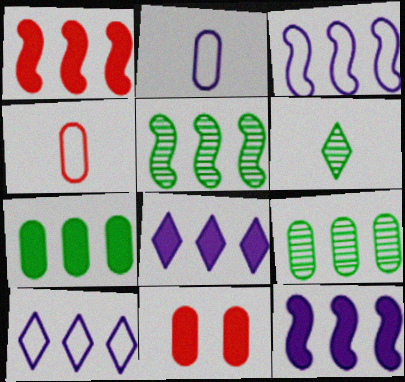[[1, 3, 5], 
[1, 7, 8], 
[1, 9, 10], 
[2, 9, 11], 
[3, 6, 11]]